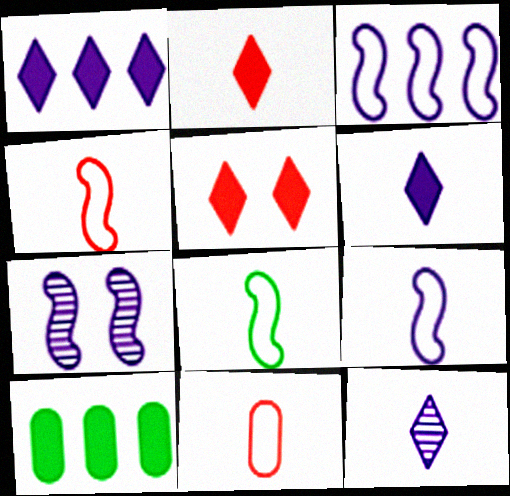[[4, 8, 9]]